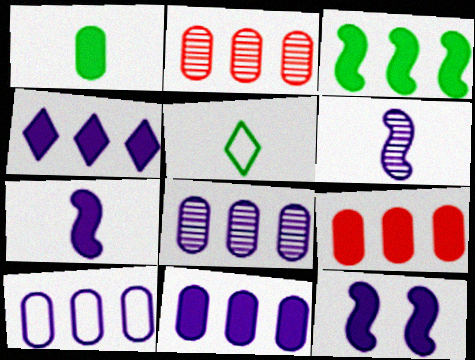[[2, 5, 12], 
[3, 4, 9], 
[8, 10, 11]]